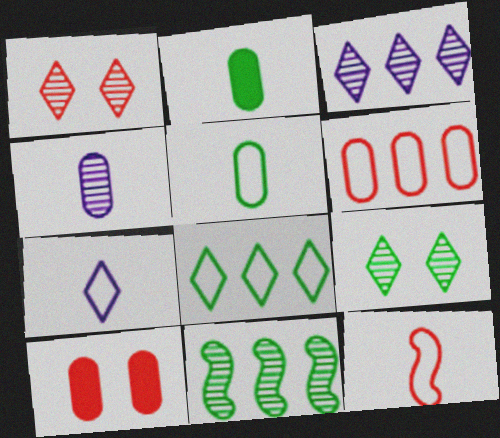[[1, 4, 11], 
[5, 7, 12], 
[7, 10, 11]]